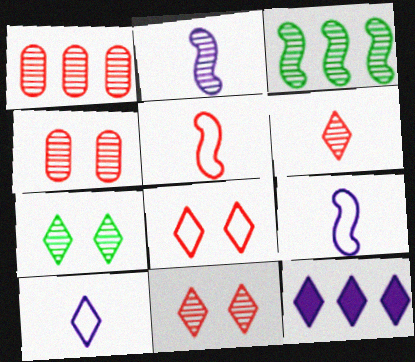[[1, 2, 7]]